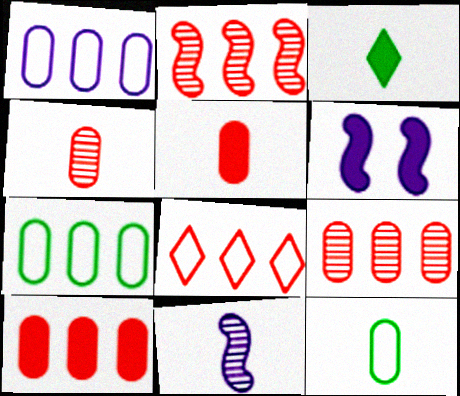[[2, 8, 10], 
[3, 6, 10]]